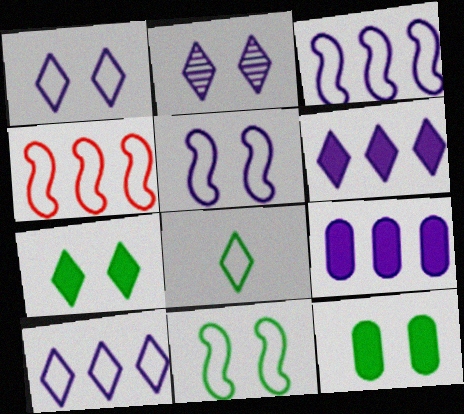[]